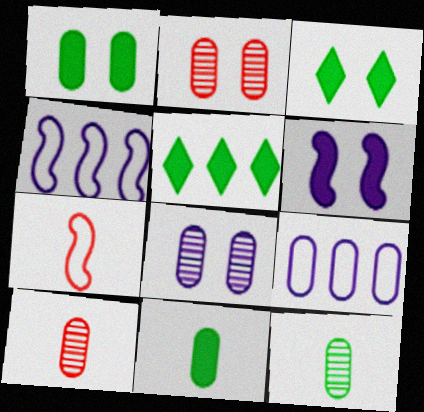[[1, 9, 10], 
[2, 9, 11], 
[3, 4, 10], 
[5, 7, 8]]